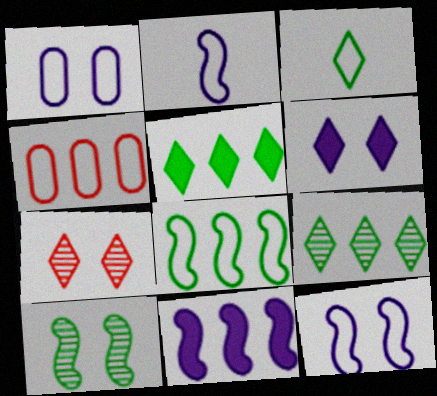[[3, 4, 12], 
[4, 9, 11]]